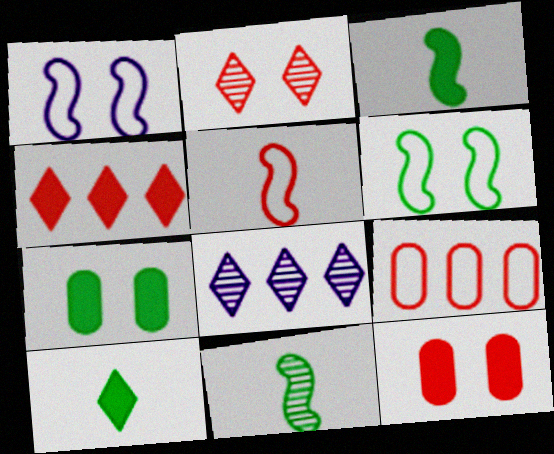[[1, 2, 7], 
[5, 7, 8]]